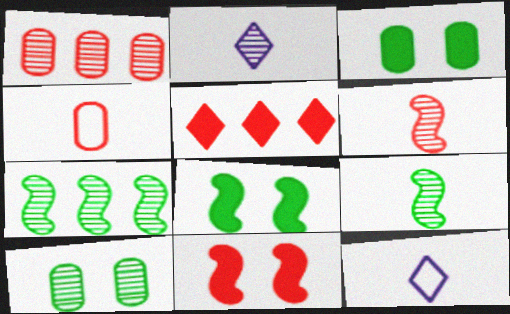[[1, 8, 12]]